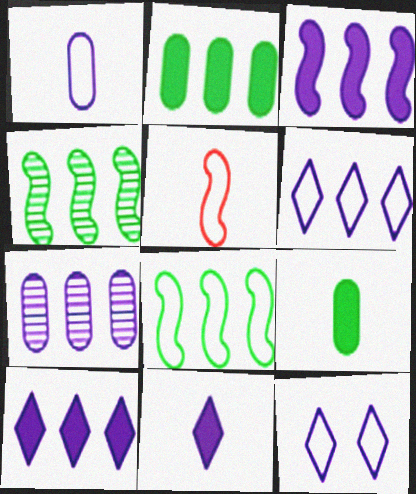[[3, 6, 7]]